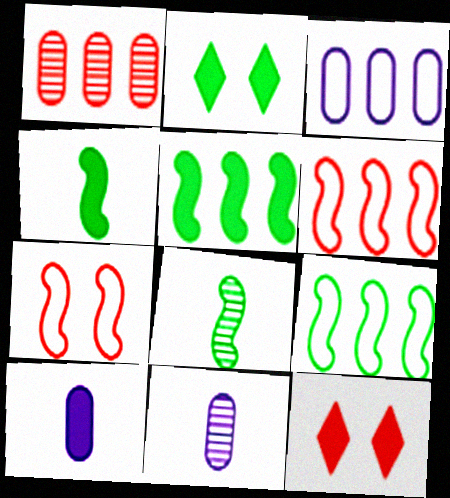[[2, 6, 11], 
[3, 8, 12], 
[5, 10, 12], 
[9, 11, 12]]